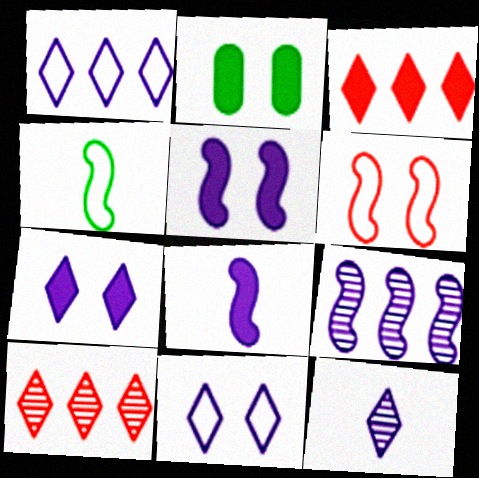[[1, 7, 12], 
[2, 3, 8]]